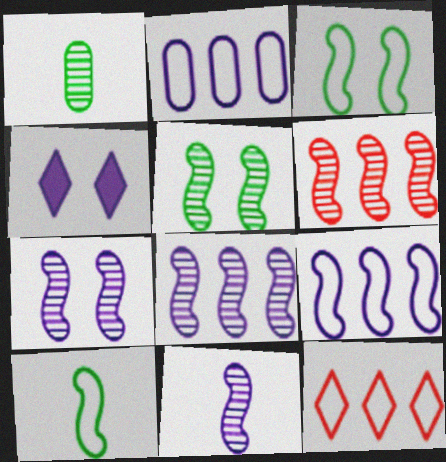[[2, 4, 11], 
[5, 6, 11], 
[7, 8, 11]]